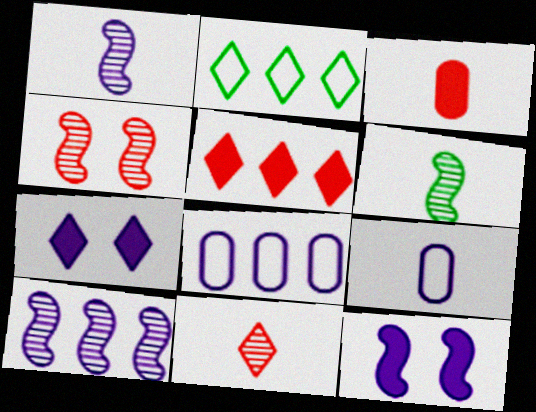[[1, 7, 8], 
[2, 7, 11], 
[4, 6, 10], 
[7, 9, 10]]